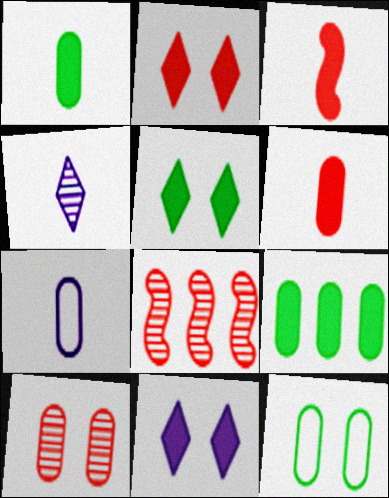[[2, 5, 11], 
[3, 9, 11], 
[5, 7, 8], 
[7, 9, 10]]